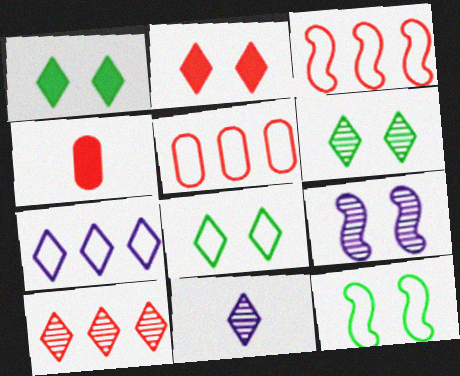[[1, 6, 8], 
[6, 10, 11]]